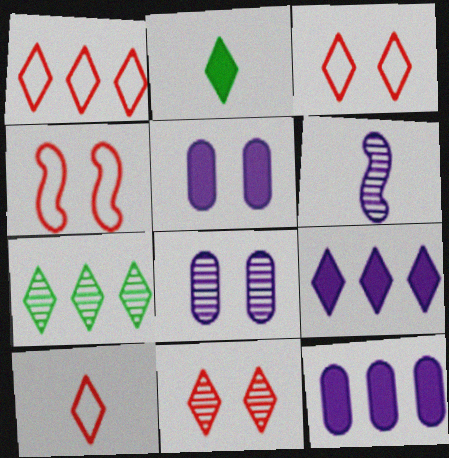[[1, 3, 10], 
[1, 7, 9]]